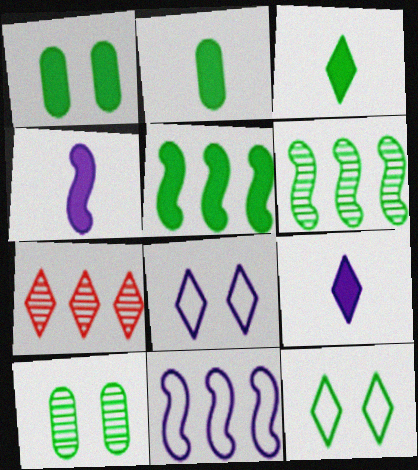[[1, 3, 5], 
[2, 6, 12], 
[3, 7, 8], 
[7, 9, 12]]